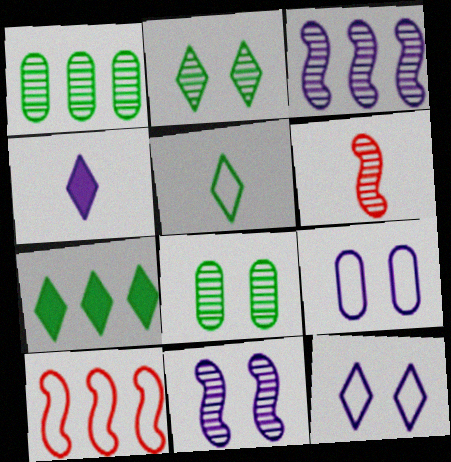[[2, 5, 7], 
[3, 4, 9], 
[4, 8, 10], 
[5, 9, 10], 
[6, 7, 9]]